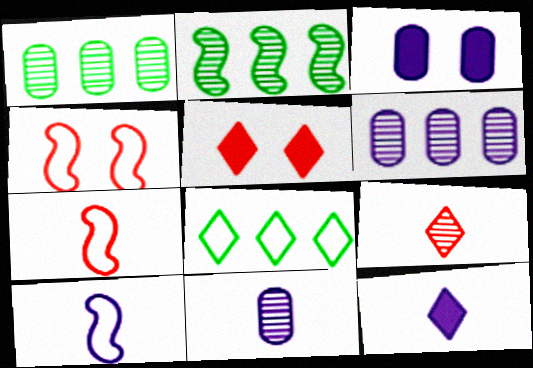[[1, 4, 12], 
[1, 5, 10], 
[10, 11, 12]]